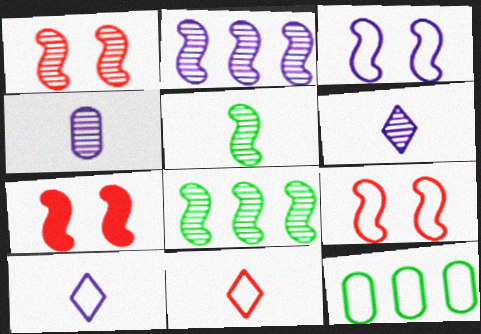[[1, 2, 5], 
[1, 7, 9], 
[3, 11, 12], 
[6, 7, 12], 
[9, 10, 12]]